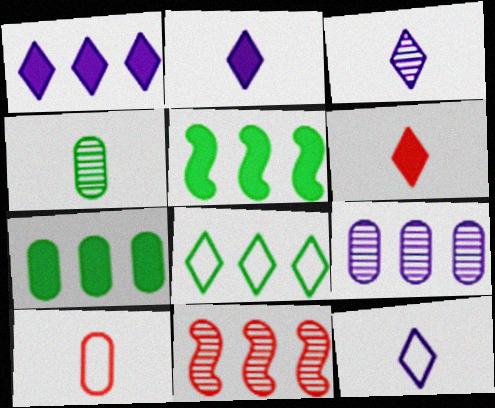[[2, 3, 12]]